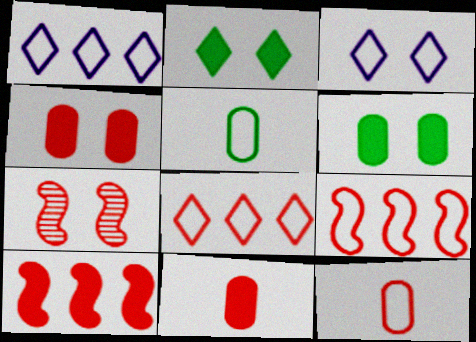[[3, 5, 9], 
[3, 6, 7], 
[7, 8, 11]]